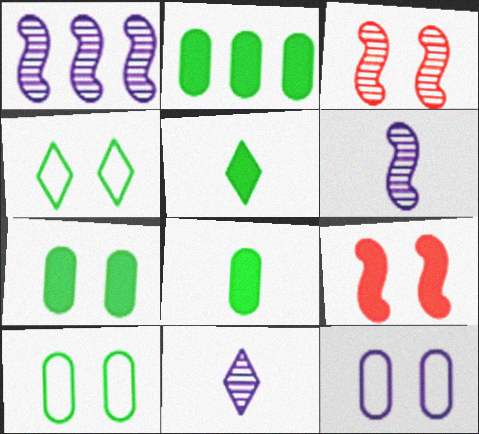[[2, 7, 8]]